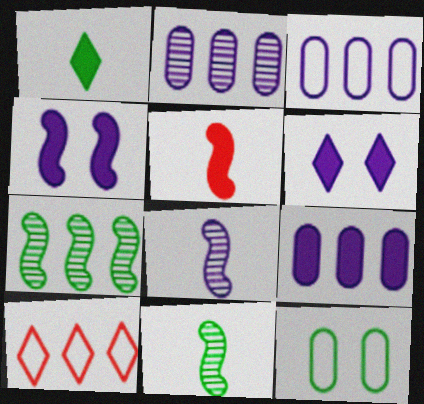[[1, 7, 12], 
[2, 3, 9], 
[3, 6, 8], 
[7, 9, 10]]